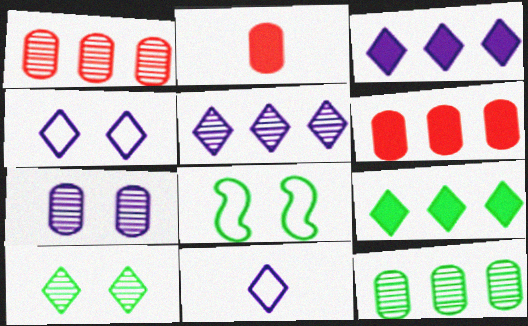[[2, 5, 8]]